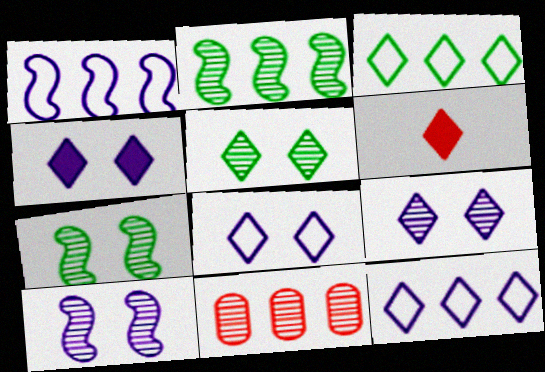[[3, 6, 9], 
[4, 8, 9], 
[5, 6, 12]]